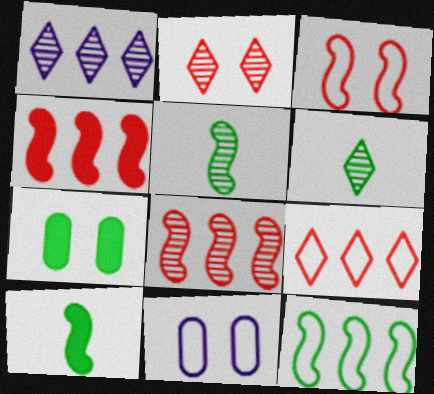[[1, 2, 6], 
[4, 6, 11], 
[6, 7, 12]]